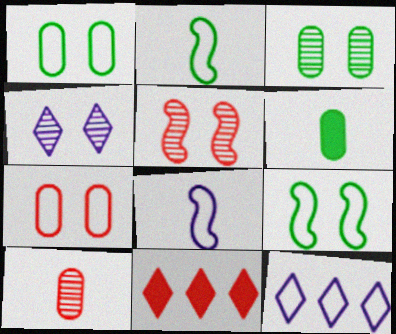[[2, 7, 12], 
[3, 4, 5], 
[3, 8, 11], 
[5, 6, 12]]